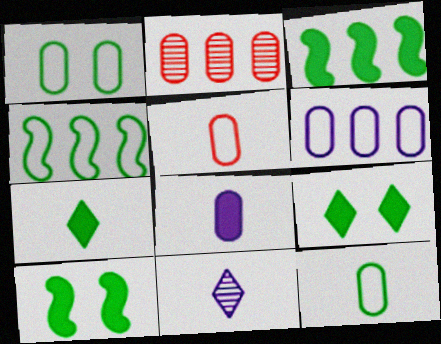[[1, 2, 8], 
[1, 5, 6]]